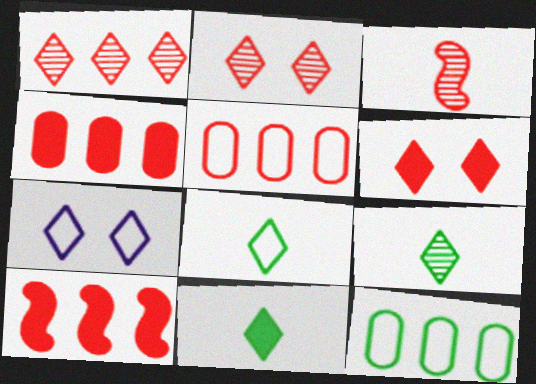[[1, 5, 10], 
[1, 7, 11], 
[3, 5, 6], 
[8, 9, 11]]